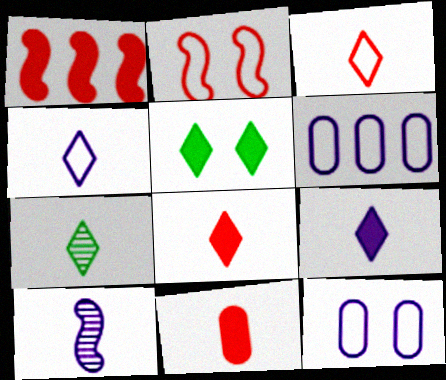[[1, 7, 12], 
[3, 7, 9], 
[4, 7, 8]]